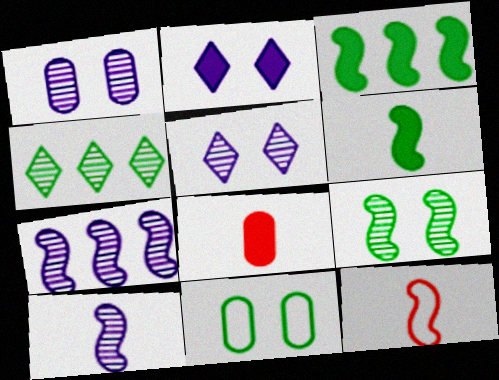[[2, 3, 8], 
[4, 6, 11], 
[6, 10, 12]]